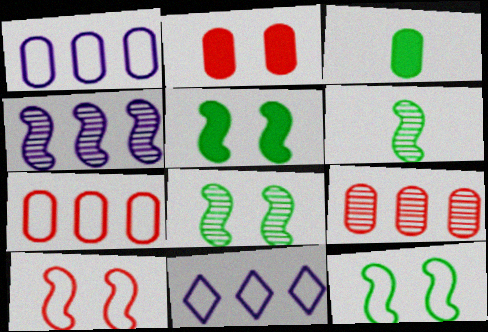[[2, 6, 11], 
[5, 8, 12]]